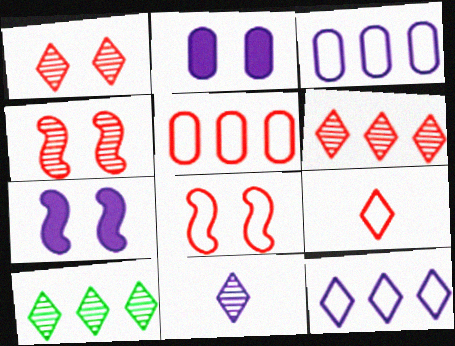[[1, 10, 11], 
[3, 7, 11], 
[5, 8, 9]]